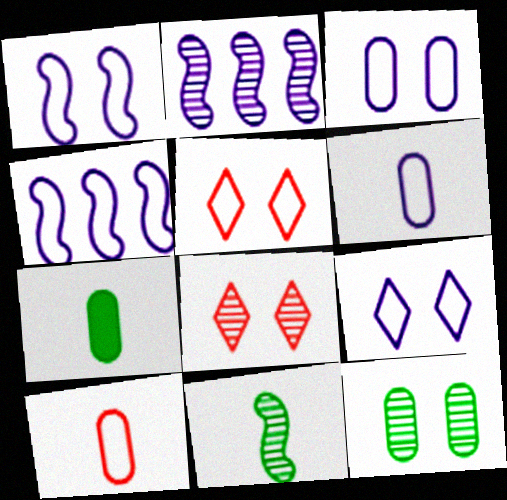[[1, 3, 9], 
[2, 5, 7], 
[4, 6, 9], 
[4, 7, 8]]